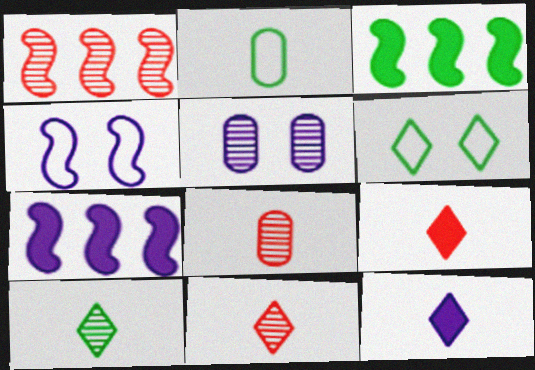[[1, 5, 10], 
[6, 7, 8]]